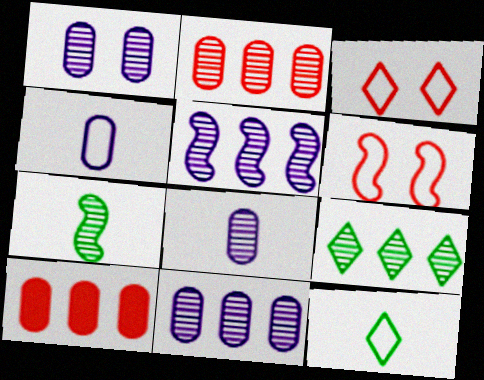[[1, 8, 11], 
[2, 5, 9]]